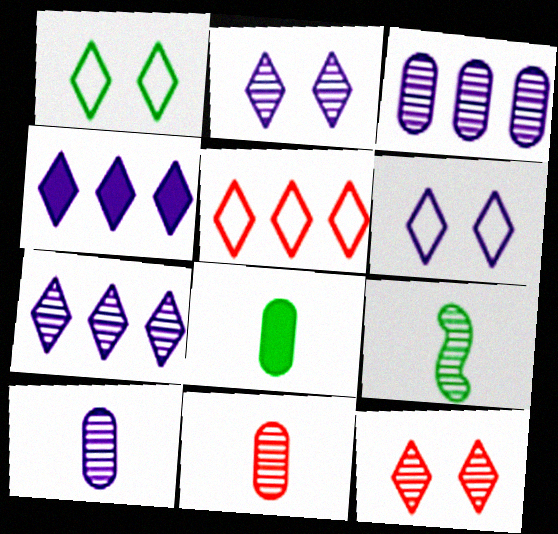[[3, 9, 12]]